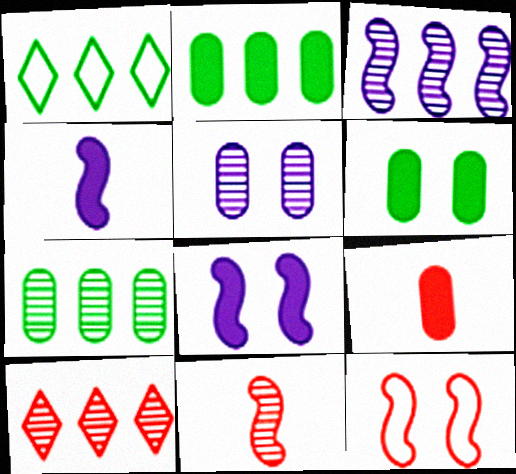[[3, 7, 10], 
[9, 10, 12]]